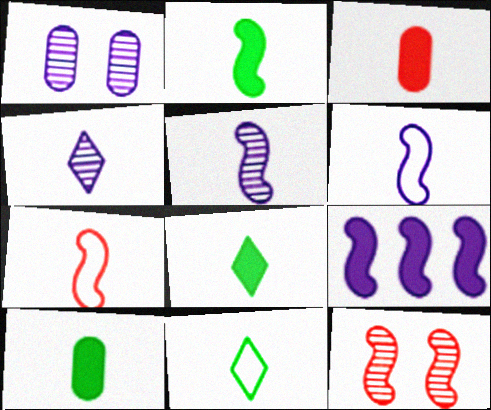[[2, 5, 7], 
[2, 8, 10], 
[3, 5, 11], 
[4, 7, 10]]